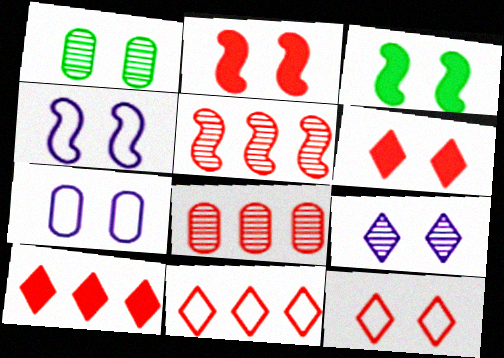[[1, 4, 6]]